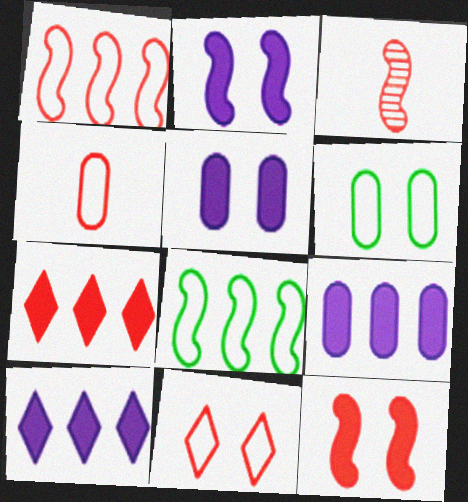[[1, 3, 12], 
[1, 4, 11], 
[2, 3, 8], 
[3, 6, 10]]